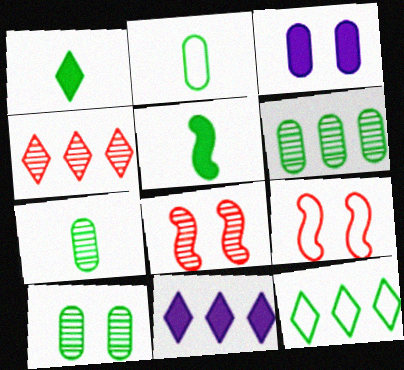[[2, 8, 11], 
[4, 11, 12], 
[5, 10, 12], 
[6, 7, 10], 
[7, 9, 11]]